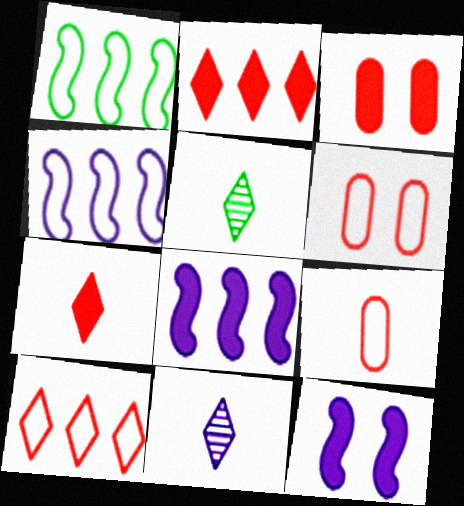[[1, 3, 11], 
[3, 4, 5], 
[5, 6, 8]]